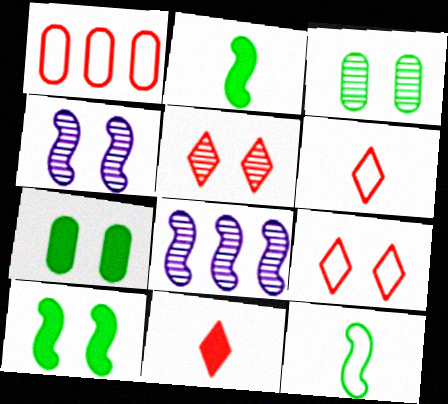[[3, 4, 5], 
[4, 7, 9], 
[6, 7, 8]]